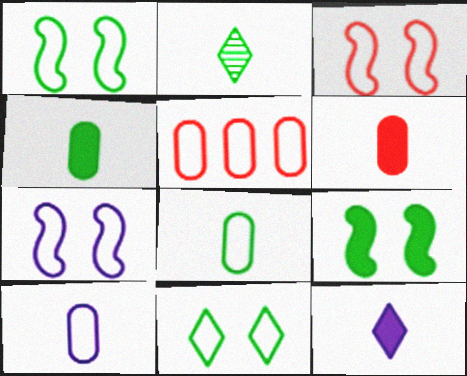[[1, 3, 7]]